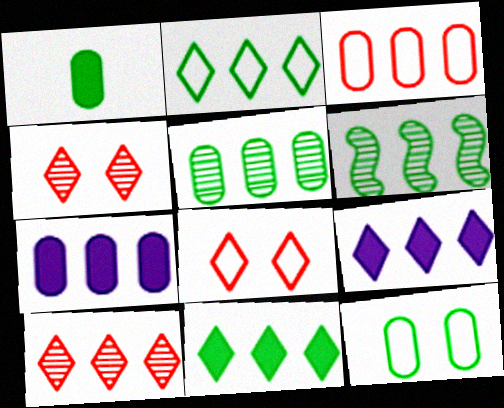[[1, 5, 12], 
[2, 9, 10], 
[3, 5, 7], 
[3, 6, 9]]